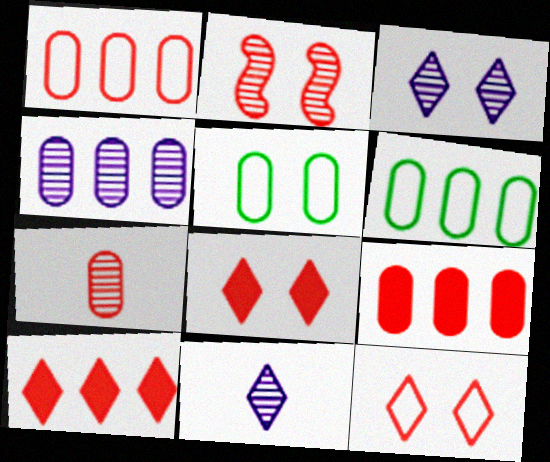[[4, 6, 9]]